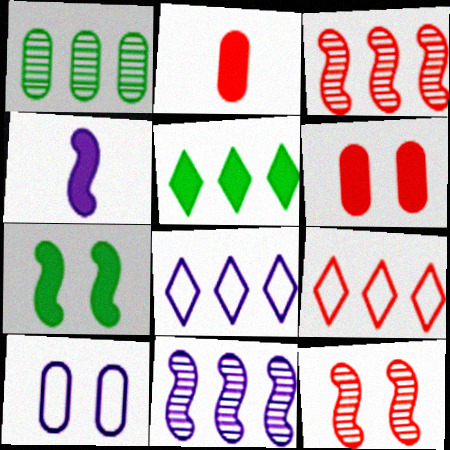[[1, 2, 10], 
[2, 9, 12], 
[4, 5, 6]]